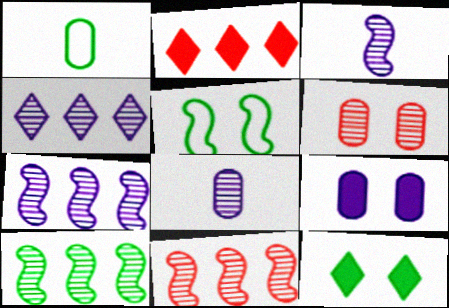[[1, 10, 12], 
[2, 5, 8], 
[7, 10, 11]]